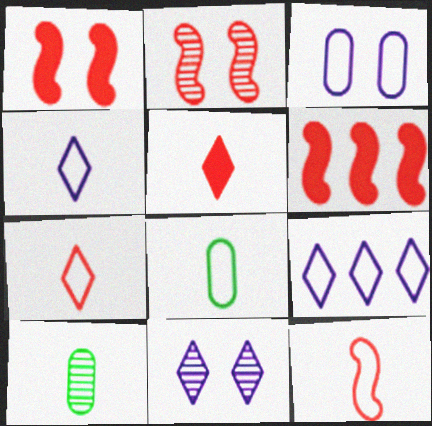[[1, 9, 10], 
[2, 6, 12], 
[4, 8, 12], 
[6, 8, 11]]